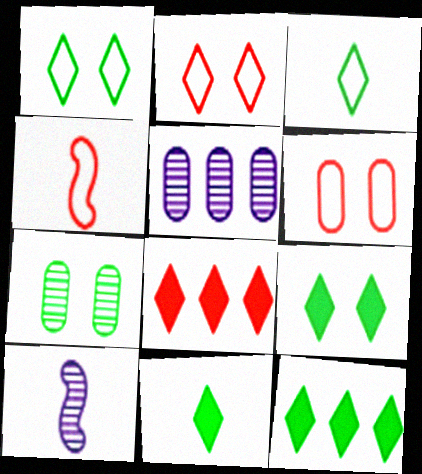[[4, 5, 9], 
[6, 10, 12], 
[9, 11, 12]]